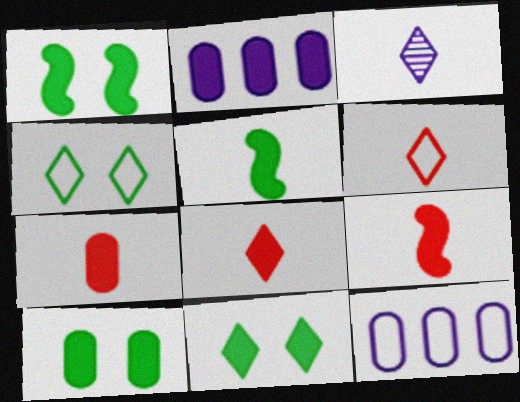[[1, 2, 8], 
[1, 10, 11], 
[2, 7, 10], 
[2, 9, 11], 
[7, 8, 9]]